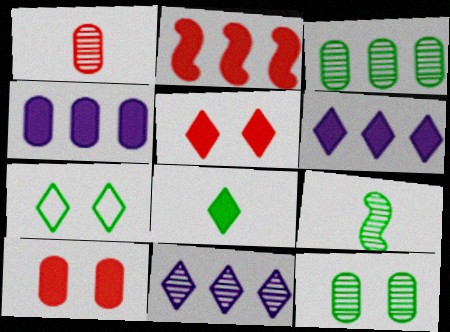[[5, 6, 8]]